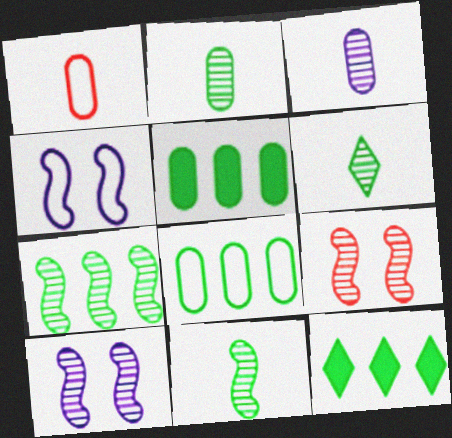[[1, 10, 12], 
[2, 6, 11], 
[7, 8, 12]]